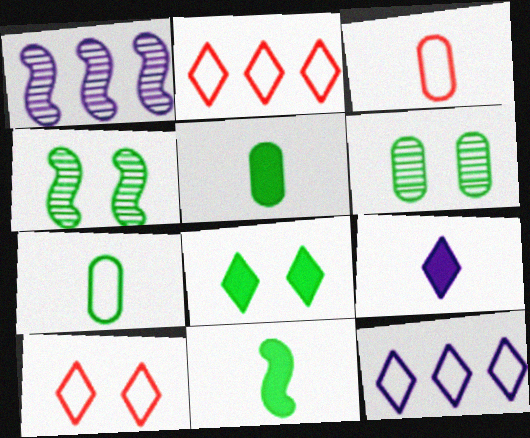[[1, 3, 8], 
[1, 5, 10]]